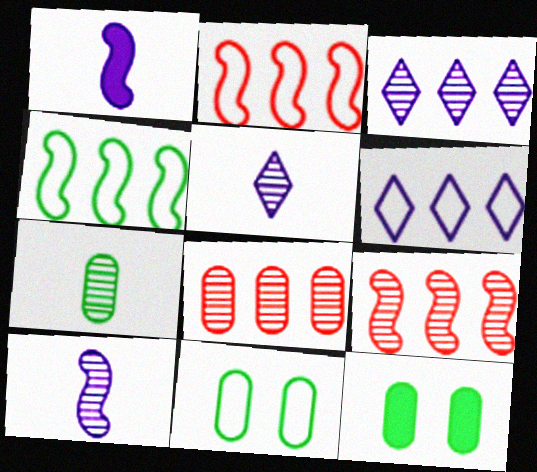[[2, 5, 12]]